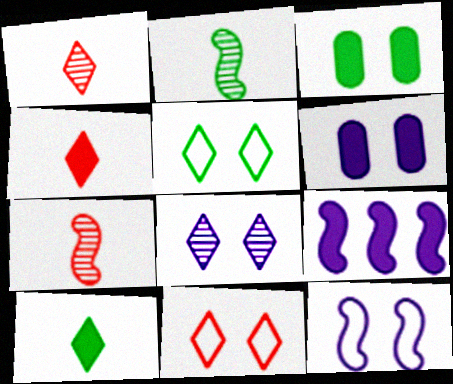[[3, 4, 9], 
[6, 8, 12]]